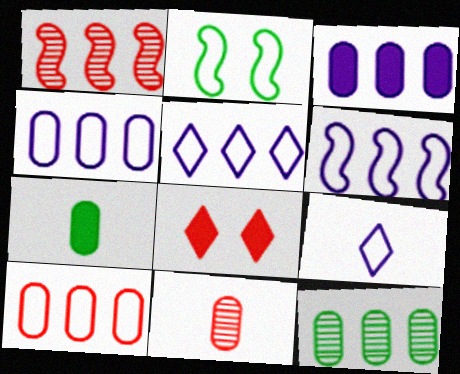[[2, 9, 10], 
[3, 10, 12], 
[4, 5, 6]]